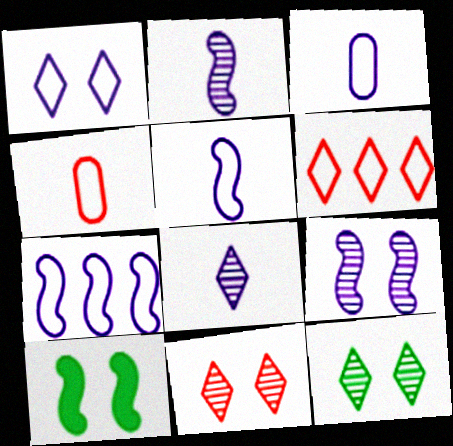[[1, 3, 7]]